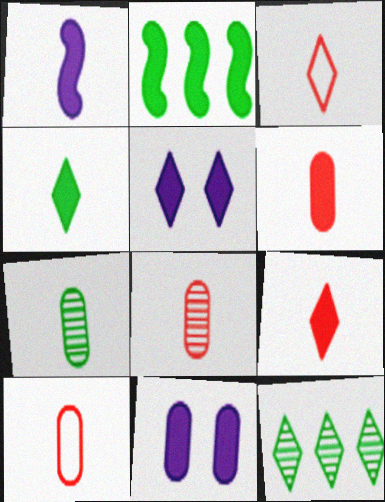[[1, 3, 7], 
[1, 4, 6], 
[2, 5, 6], 
[2, 9, 11], 
[3, 5, 12], 
[6, 8, 10]]